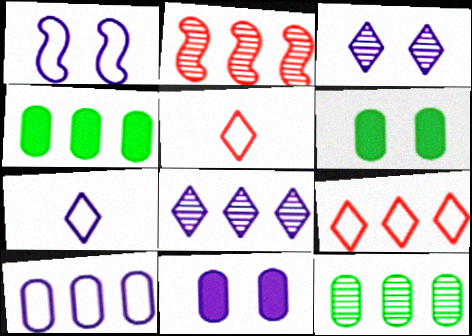[[1, 3, 11], 
[1, 7, 10], 
[2, 6, 7], 
[2, 8, 12]]